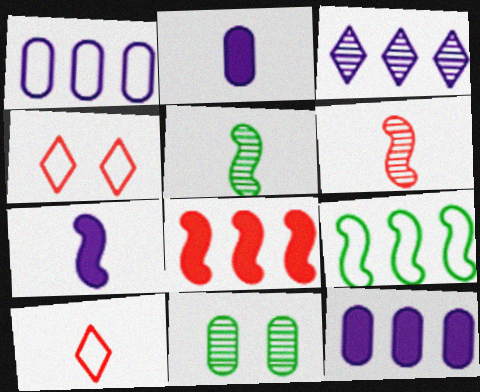[[2, 5, 10], 
[3, 6, 11], 
[4, 5, 12]]